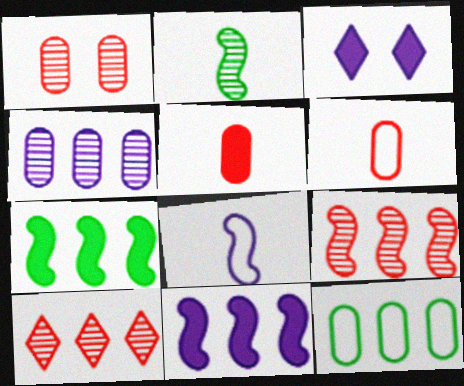[[3, 4, 8], 
[3, 5, 7], 
[10, 11, 12]]